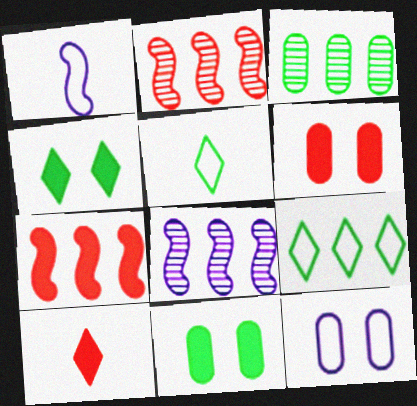[[5, 6, 8], 
[6, 7, 10]]